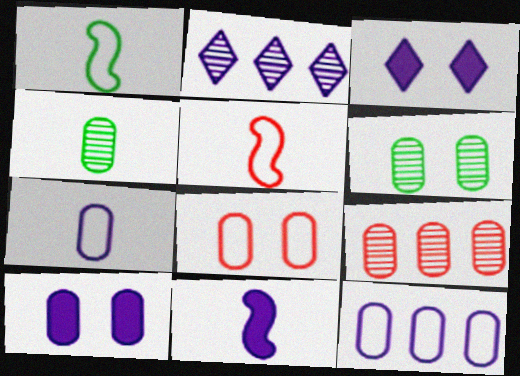[[1, 3, 9], 
[6, 8, 10]]